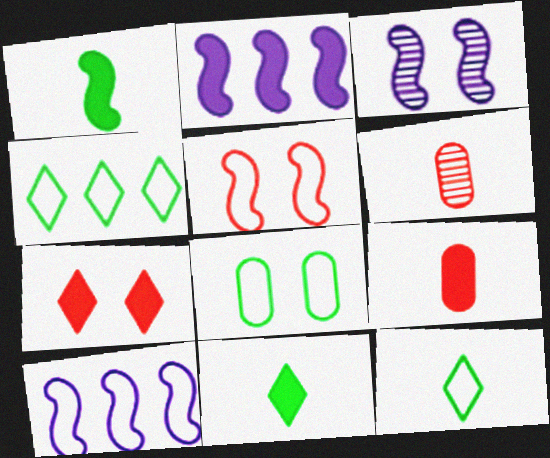[[3, 4, 9], 
[3, 7, 8]]